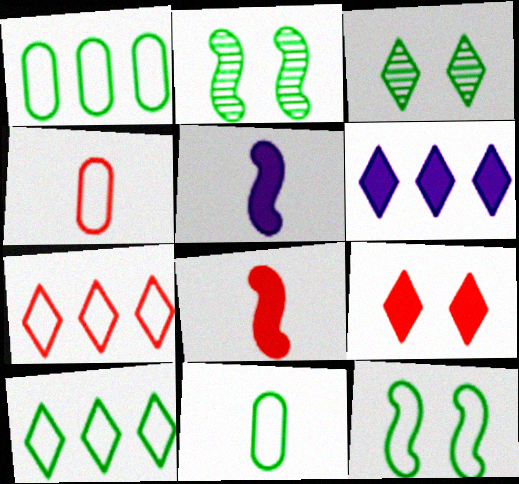[[2, 4, 6], 
[10, 11, 12]]